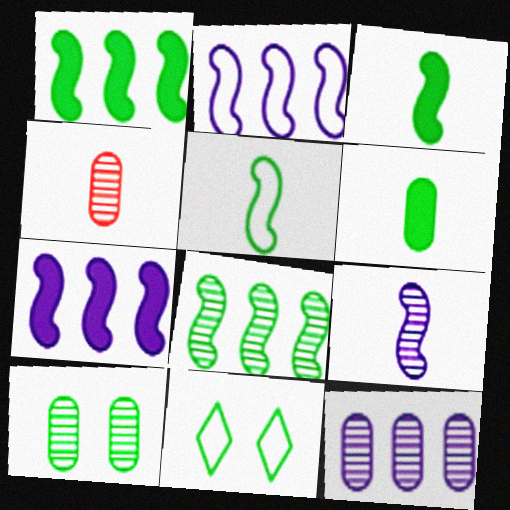[[4, 7, 11], 
[4, 10, 12], 
[6, 8, 11]]